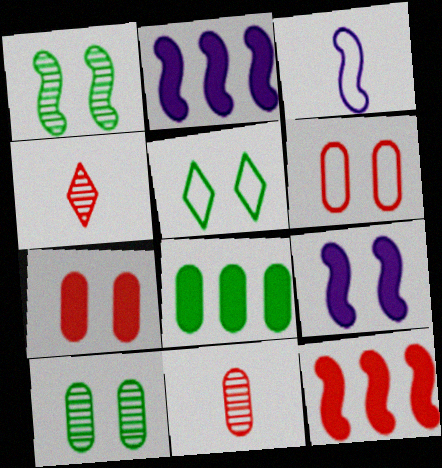[[1, 3, 12], 
[2, 5, 11], 
[4, 6, 12]]